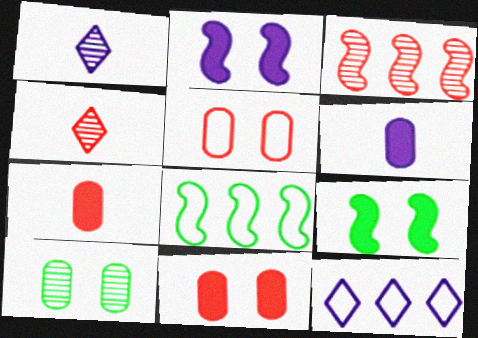[[1, 3, 10], 
[1, 8, 11]]